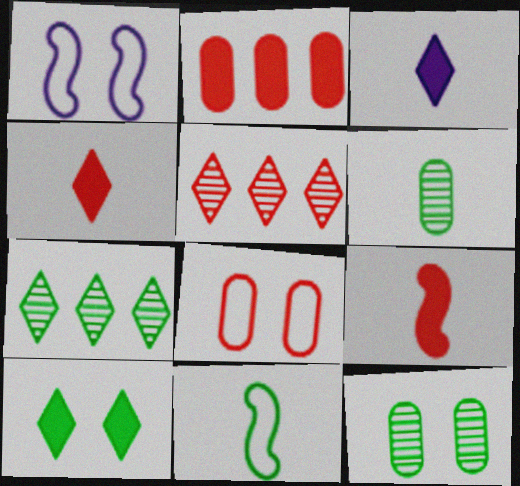[[5, 8, 9]]